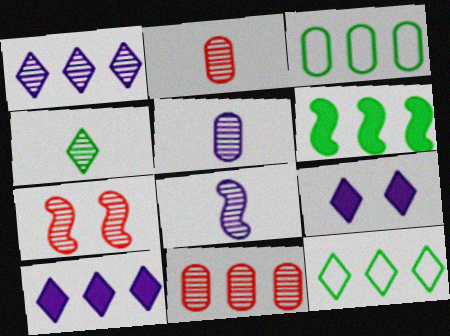[[2, 4, 8]]